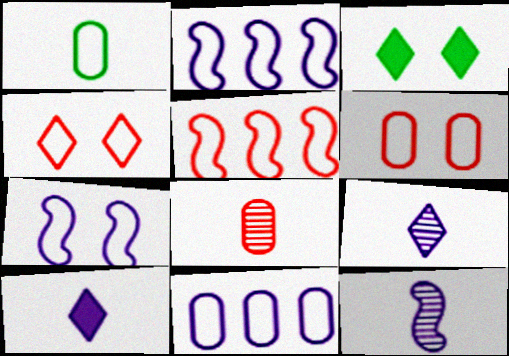[[1, 2, 4], 
[1, 6, 11], 
[2, 3, 8]]